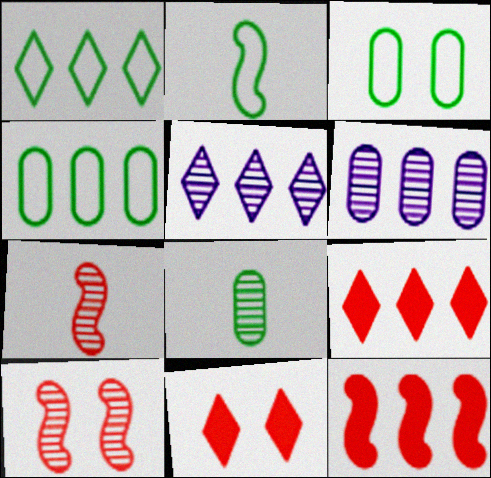[[1, 2, 3], 
[1, 5, 9], 
[1, 6, 12], 
[2, 6, 11], 
[4, 5, 12], 
[5, 8, 10]]